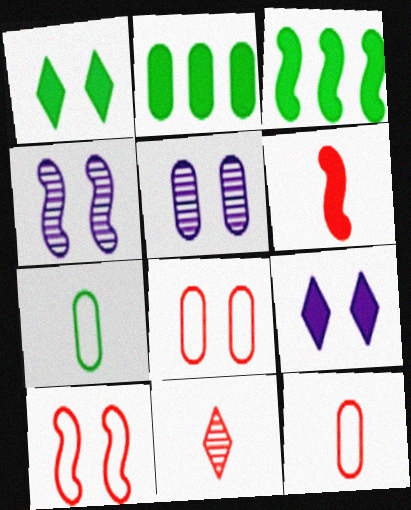[[1, 4, 8], 
[1, 5, 10], 
[2, 5, 12], 
[2, 6, 9], 
[6, 11, 12]]